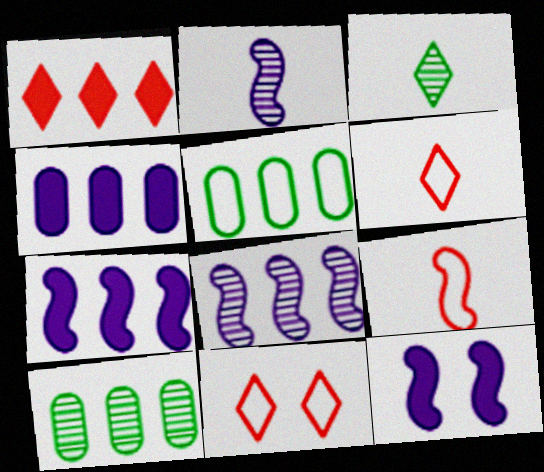[[1, 5, 8], 
[6, 10, 12]]